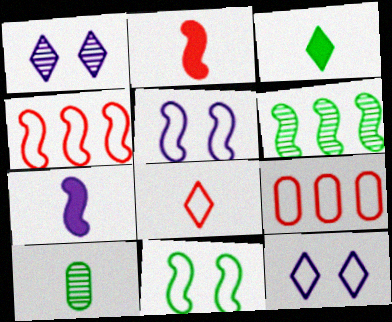[[2, 5, 6], 
[7, 8, 10]]